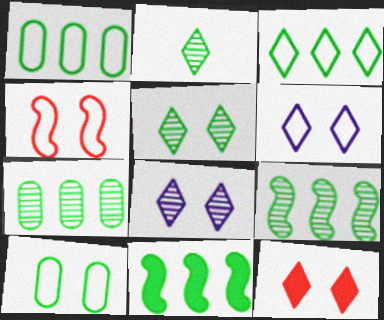[[2, 10, 11], 
[3, 7, 11], 
[4, 6, 10], 
[5, 6, 12]]